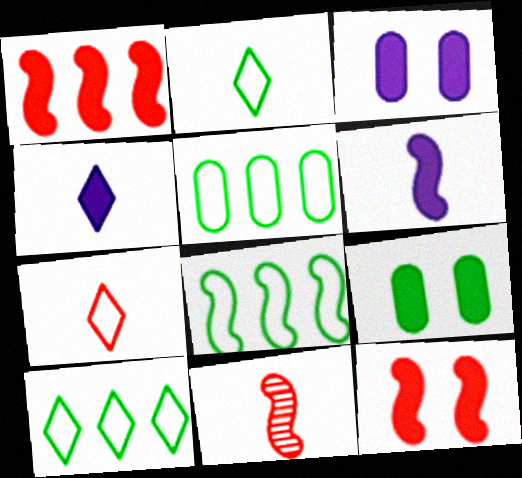[[1, 4, 9], 
[3, 10, 11], 
[5, 8, 10]]